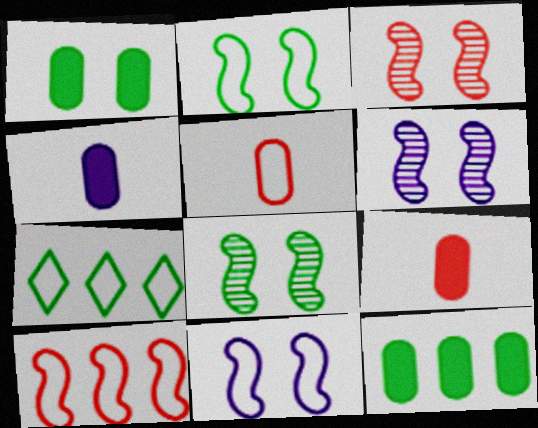[[3, 4, 7], 
[3, 6, 8], 
[5, 7, 11], 
[6, 7, 9]]